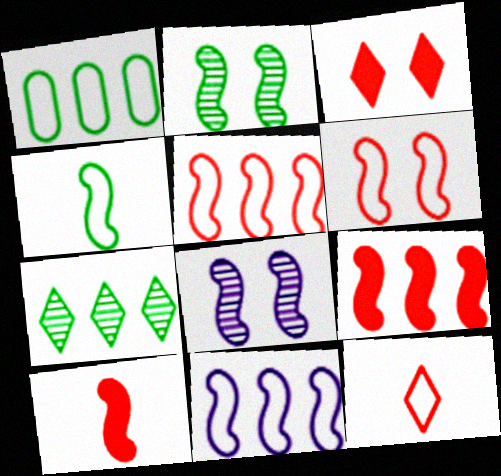[[2, 10, 11], 
[4, 6, 11], 
[4, 8, 9]]